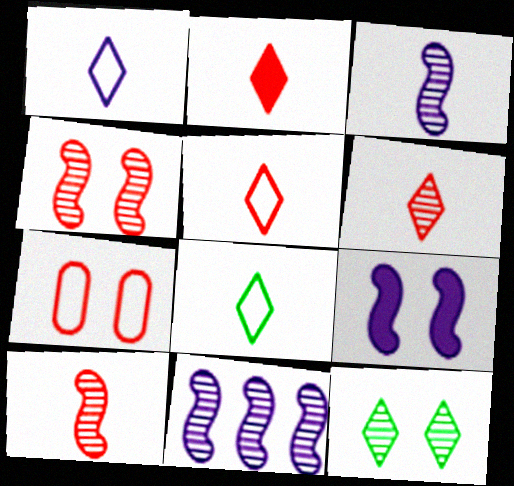[[1, 5, 8], 
[2, 5, 6], 
[7, 9, 12]]